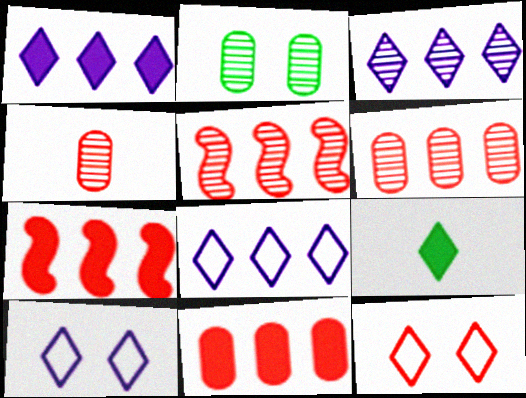[[1, 3, 8], 
[3, 9, 12], 
[4, 7, 12]]